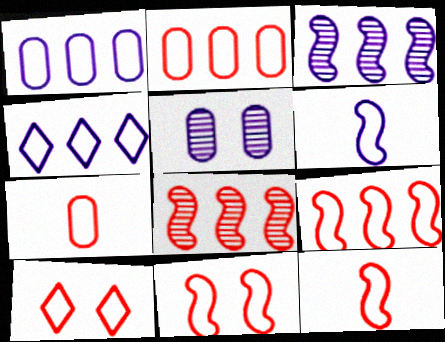[[2, 10, 12], 
[7, 9, 10], 
[9, 11, 12]]